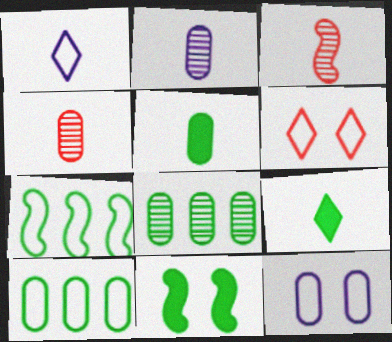[[1, 3, 5]]